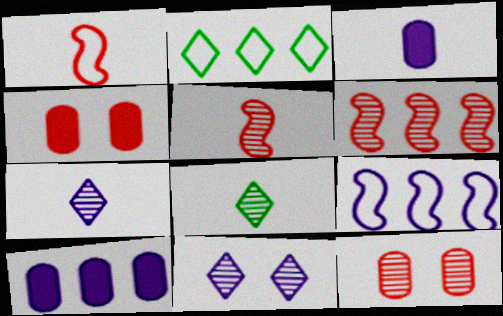[[1, 3, 8], 
[2, 6, 10], 
[3, 9, 11], 
[4, 8, 9]]